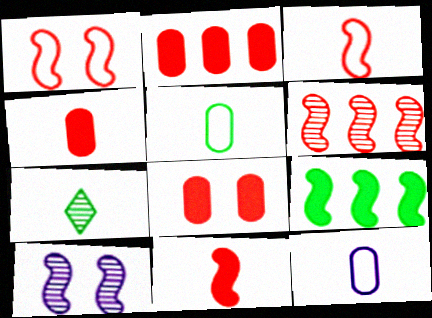[[1, 6, 11], 
[2, 4, 8], 
[3, 9, 10], 
[7, 11, 12]]